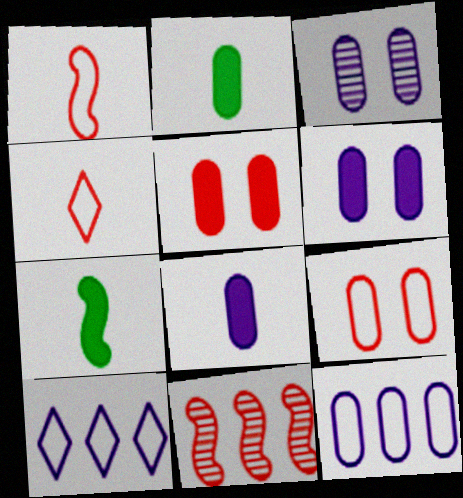[[3, 8, 12], 
[4, 5, 11]]